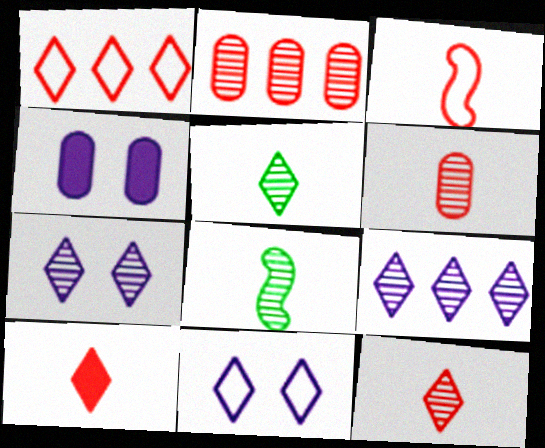[[1, 4, 8], 
[2, 7, 8], 
[3, 6, 10]]